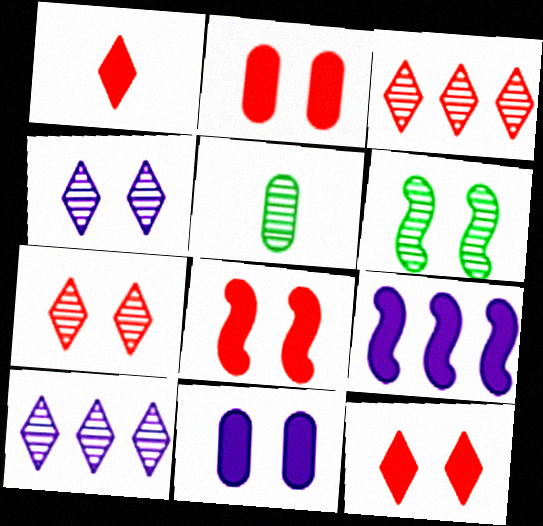[[2, 8, 12]]